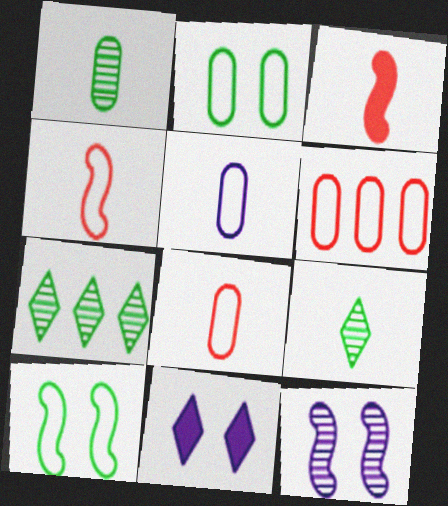[[2, 5, 6], 
[3, 5, 9]]